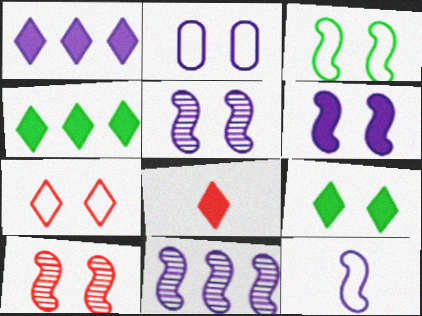[[1, 8, 9], 
[2, 3, 7], 
[2, 9, 10], 
[3, 6, 10], 
[6, 11, 12]]